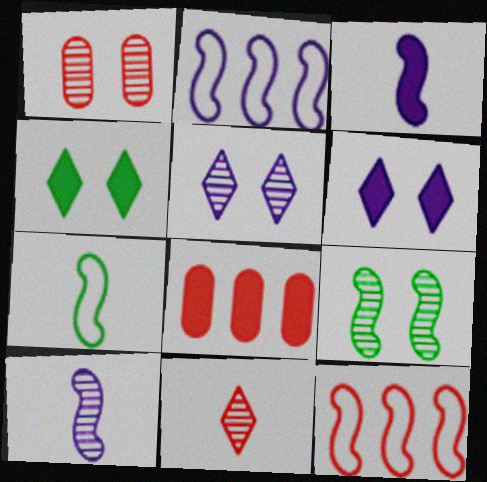[[1, 5, 9], 
[3, 4, 8], 
[3, 9, 12], 
[5, 7, 8]]